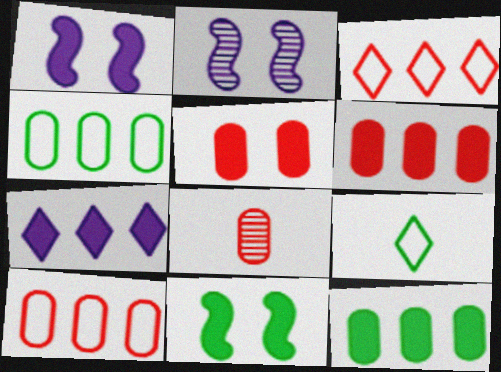[[2, 6, 9], 
[5, 8, 10]]